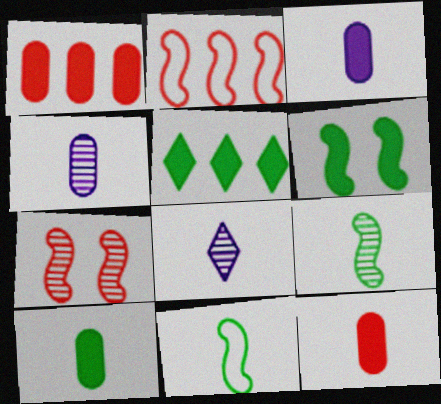[[3, 10, 12], 
[5, 6, 10], 
[8, 11, 12]]